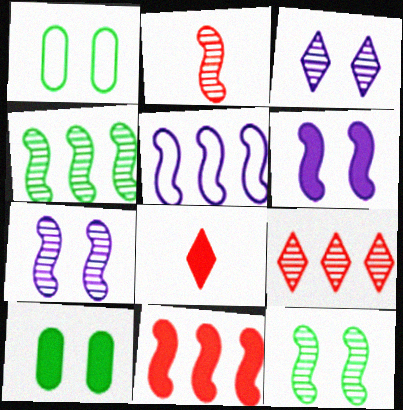[[2, 4, 7], 
[4, 5, 11]]